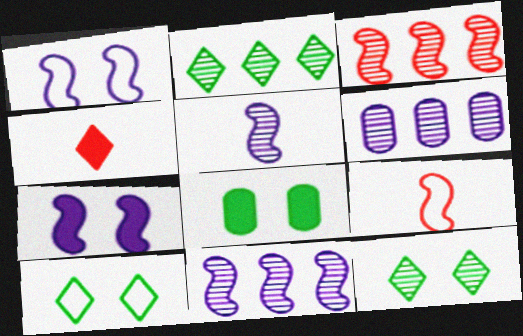[[2, 3, 6]]